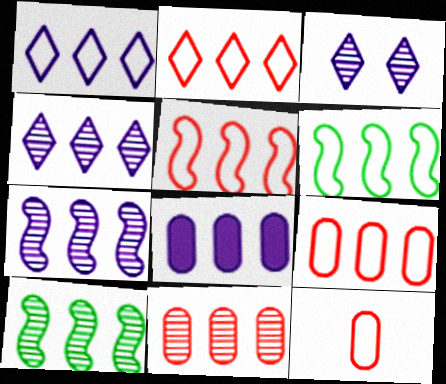[[1, 6, 9], 
[1, 7, 8], 
[2, 5, 9], 
[2, 8, 10], 
[4, 10, 11]]